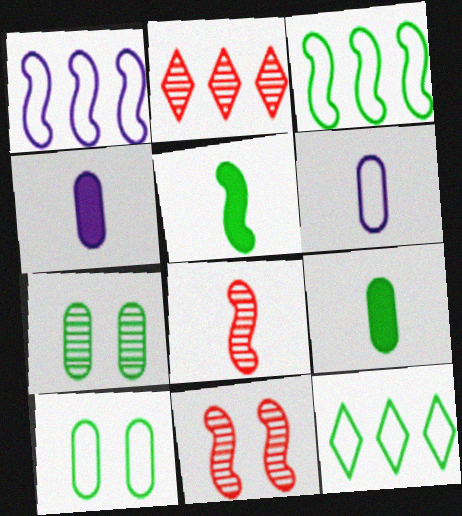[[1, 5, 11], 
[4, 11, 12], 
[5, 7, 12]]